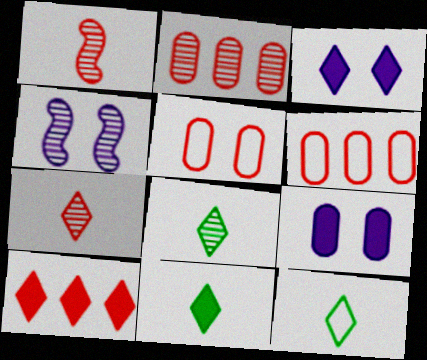[[1, 5, 10], 
[2, 4, 8], 
[3, 10, 11], 
[4, 6, 11], 
[8, 11, 12]]